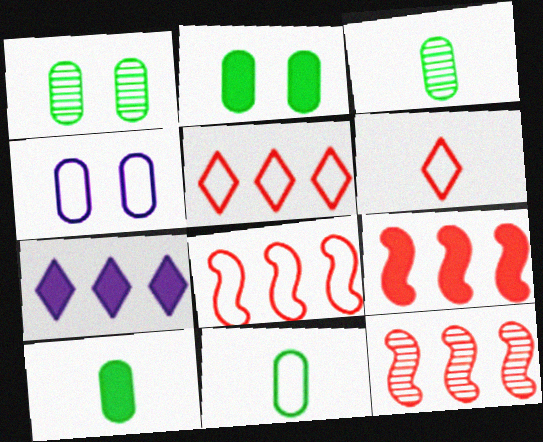[[3, 10, 11], 
[8, 9, 12]]